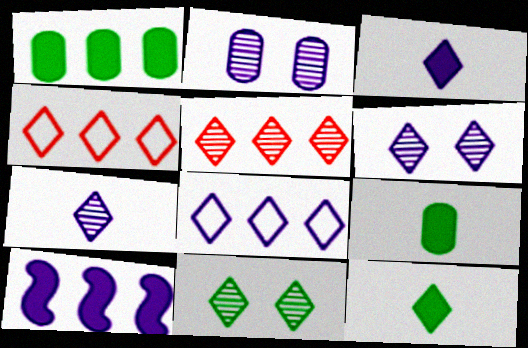[[3, 4, 11], 
[3, 6, 8], 
[4, 6, 12], 
[5, 7, 11]]